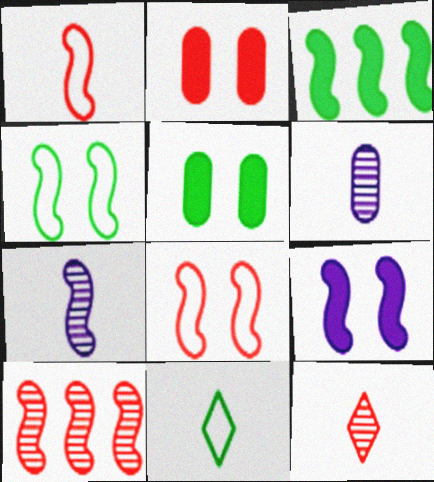[[3, 7, 8]]